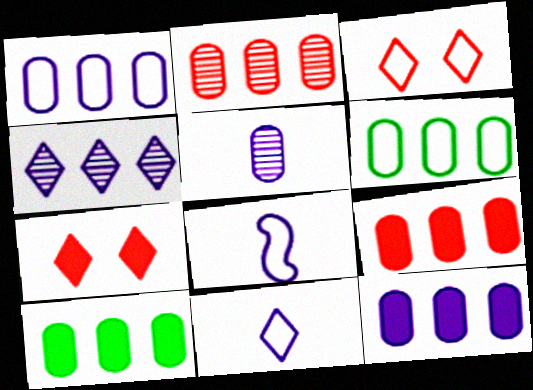[[1, 2, 10], 
[2, 6, 12], 
[3, 6, 8], 
[9, 10, 12]]